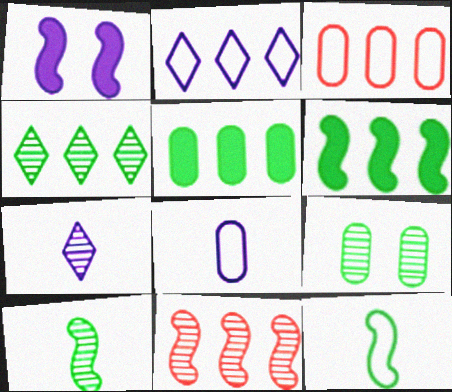[[1, 11, 12], 
[2, 5, 11], 
[4, 9, 10], 
[7, 9, 11]]